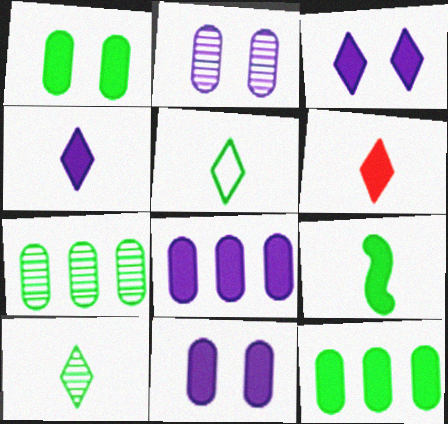[]